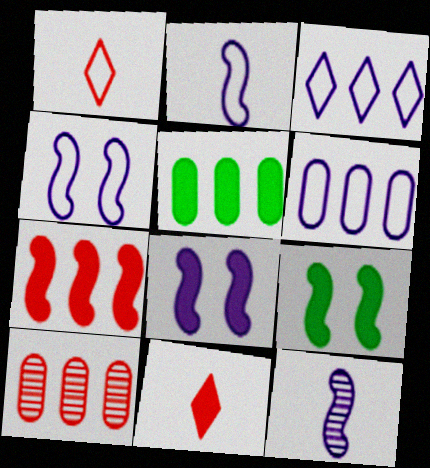[[5, 6, 10], 
[5, 8, 11]]